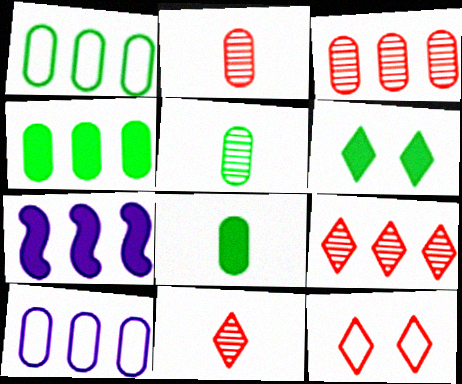[[1, 7, 9], 
[3, 4, 10], 
[5, 7, 12]]